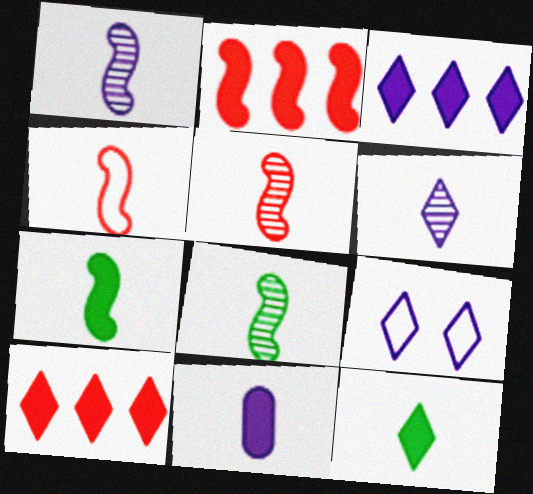[[1, 4, 7], 
[1, 5, 8], 
[3, 6, 9]]